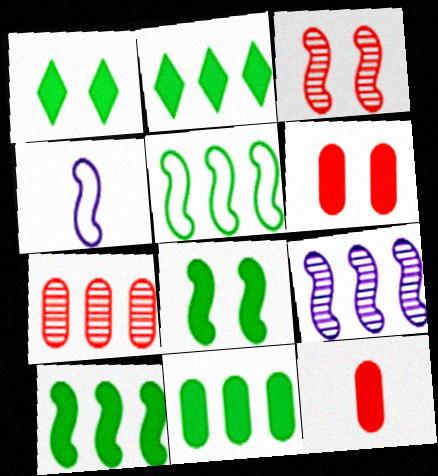[[1, 4, 7], 
[2, 10, 11], 
[3, 4, 10]]